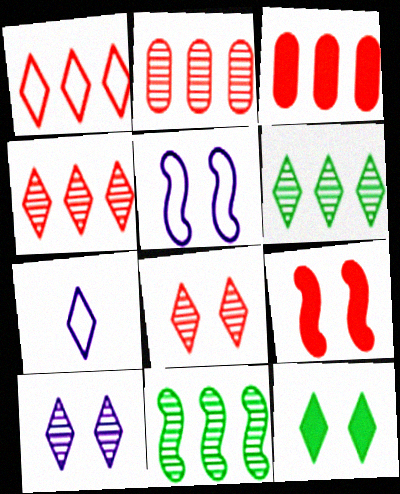[[4, 7, 12]]